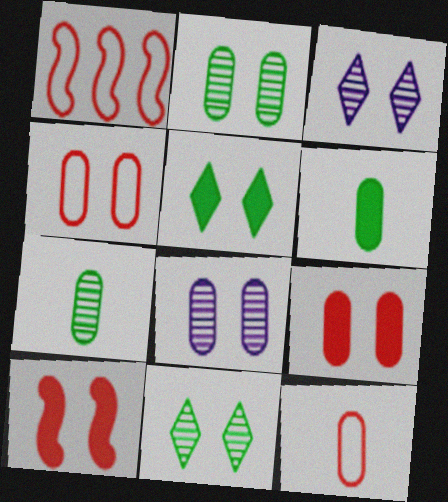[[1, 3, 6]]